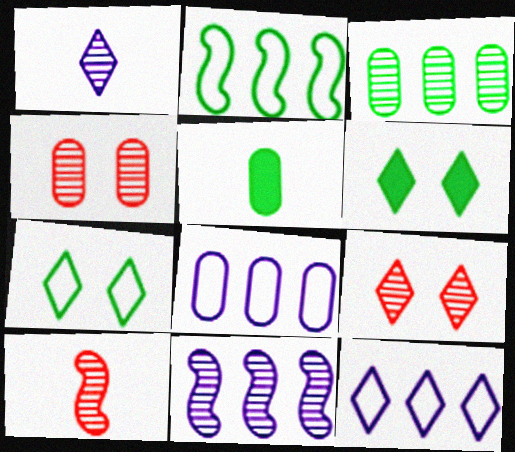[[4, 5, 8], 
[6, 8, 10]]